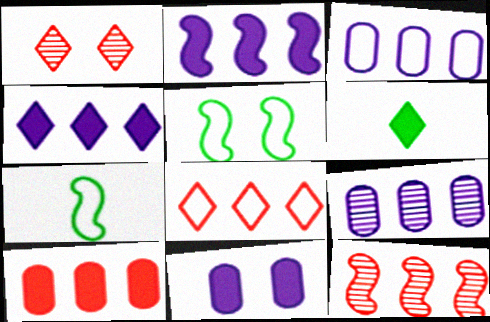[[1, 5, 11], 
[8, 10, 12]]